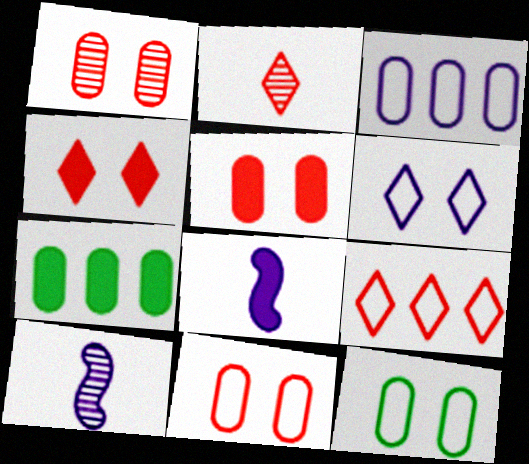[[1, 5, 11], 
[2, 4, 9], 
[4, 7, 8]]